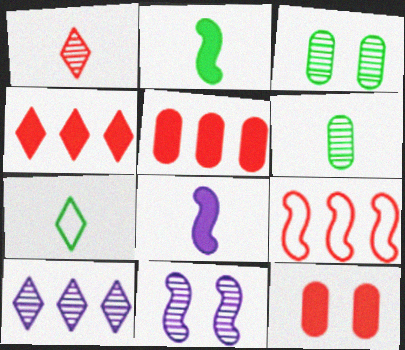[[1, 9, 12], 
[2, 6, 7], 
[2, 9, 11], 
[5, 7, 11]]